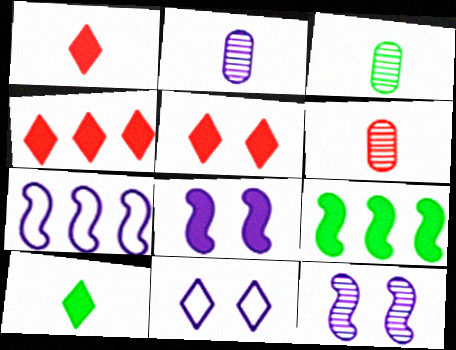[[1, 4, 5], 
[2, 3, 6], 
[3, 5, 7], 
[6, 9, 11]]